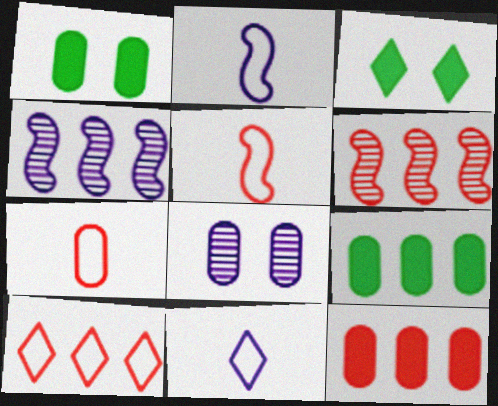[[1, 6, 11], 
[3, 4, 7], 
[4, 9, 10], 
[6, 10, 12], 
[7, 8, 9]]